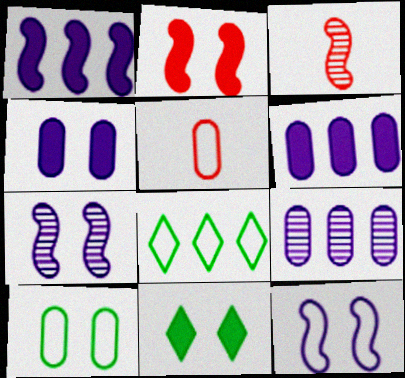[[2, 4, 11], 
[3, 4, 8], 
[5, 8, 12]]